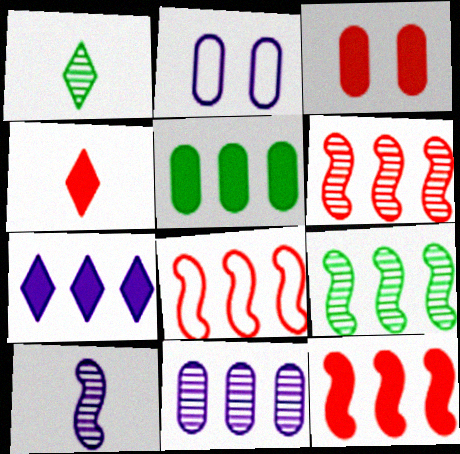[[1, 2, 12], 
[2, 4, 9], 
[2, 7, 10], 
[3, 4, 12], 
[5, 7, 12], 
[6, 8, 12]]